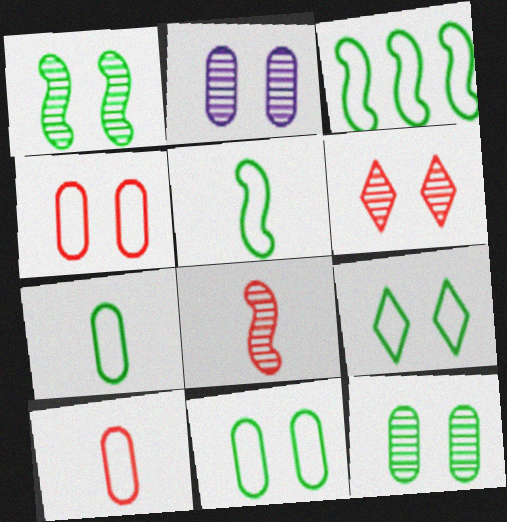[[1, 2, 6], 
[3, 7, 9]]